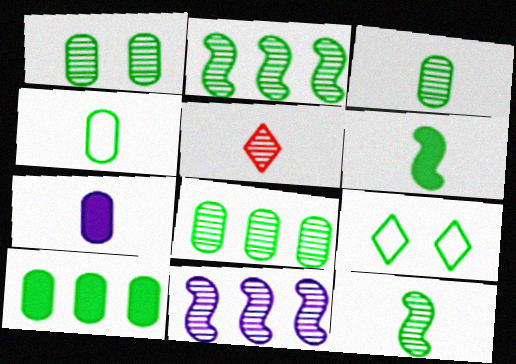[[1, 3, 8], 
[1, 4, 10], 
[1, 5, 11], 
[6, 8, 9], 
[9, 10, 12]]